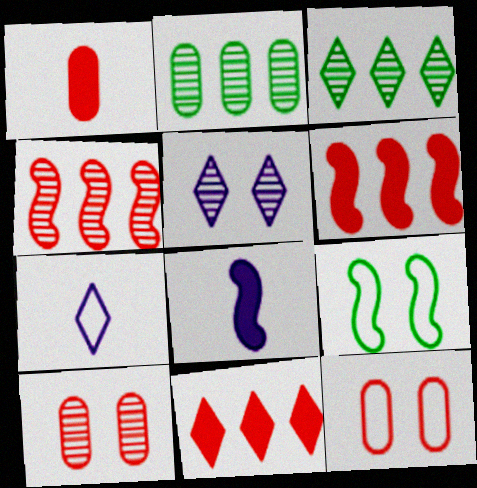[[3, 8, 12], 
[4, 8, 9]]